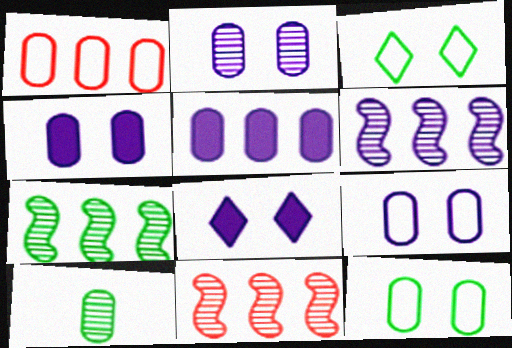[[1, 4, 10], 
[2, 4, 9], 
[6, 7, 11]]